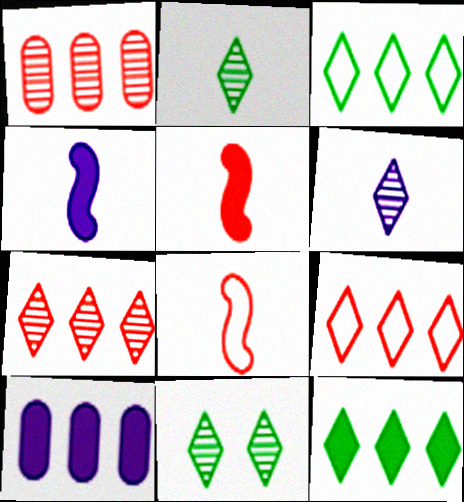[[6, 7, 11], 
[8, 10, 11]]